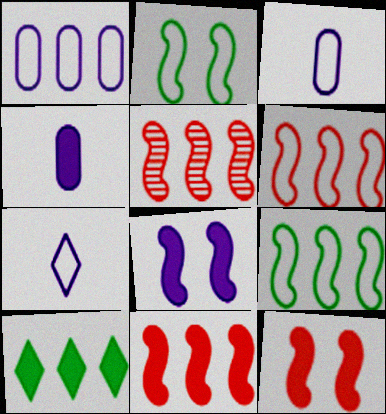[[1, 5, 10], 
[4, 10, 12], 
[5, 6, 11]]